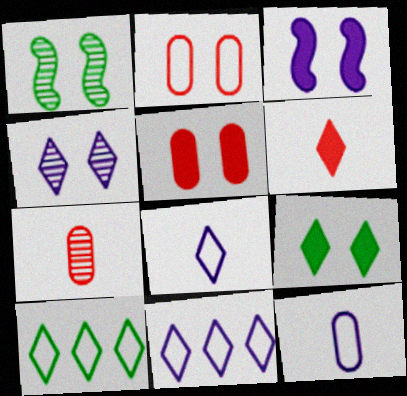[[3, 5, 9], 
[3, 7, 10], 
[4, 6, 10]]